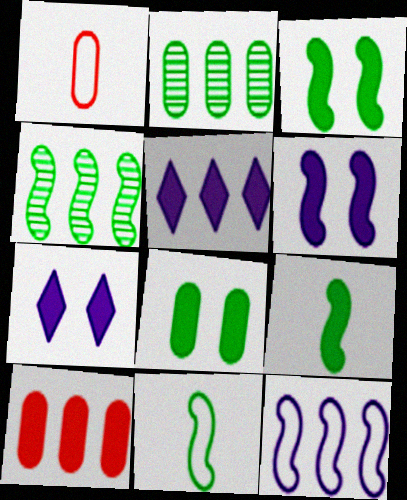[[1, 4, 7], 
[3, 4, 11], 
[7, 9, 10]]